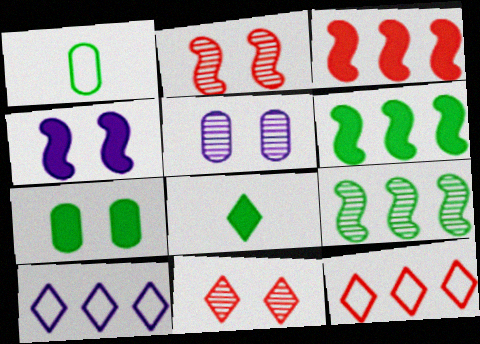[[6, 7, 8], 
[8, 10, 11]]